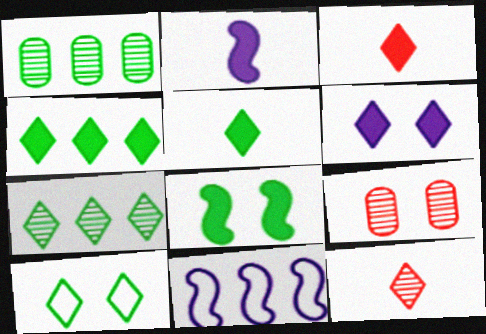[[3, 4, 6], 
[5, 7, 10], 
[5, 9, 11]]